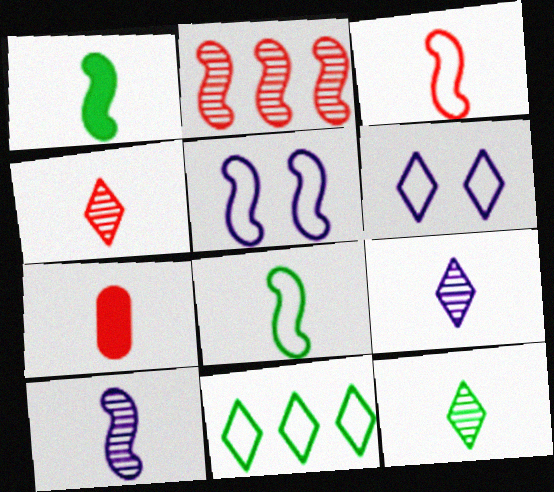[[1, 2, 5], 
[1, 3, 10], 
[3, 4, 7], 
[4, 9, 12], 
[7, 8, 9]]